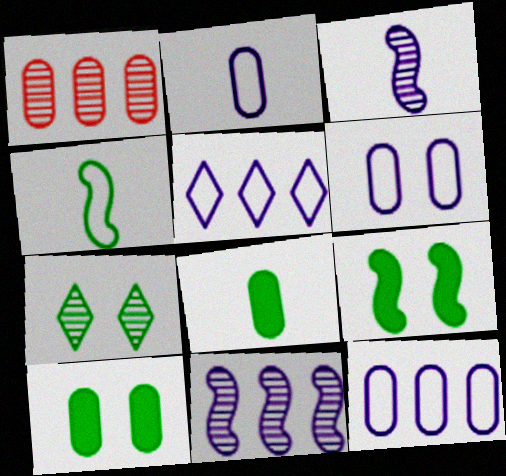[[1, 2, 10], 
[1, 3, 7], 
[1, 6, 8], 
[2, 6, 12]]